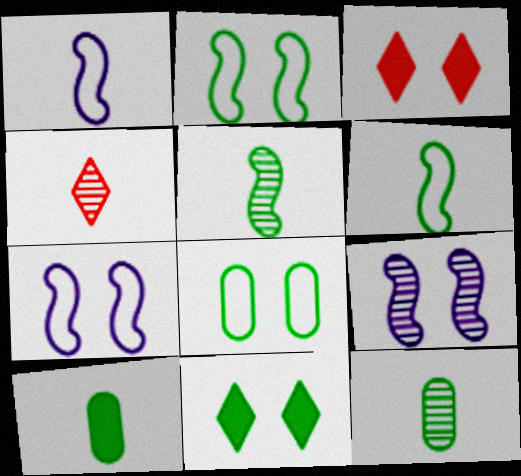[[1, 4, 10], 
[3, 8, 9]]